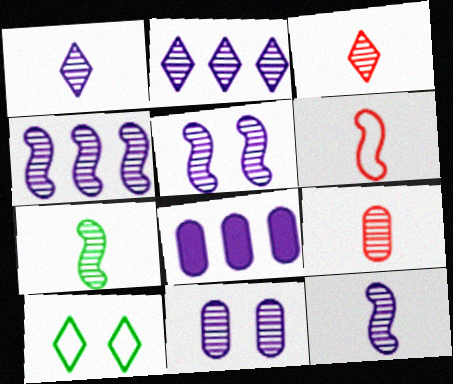[[1, 4, 11], 
[1, 7, 9], 
[2, 11, 12], 
[4, 5, 12]]